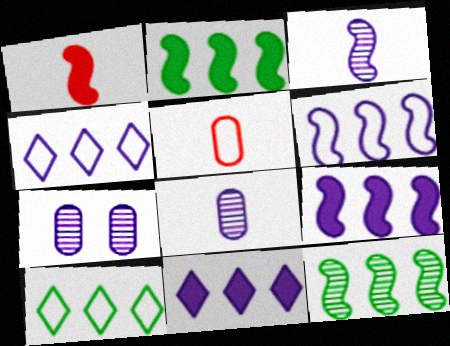[[1, 7, 10]]